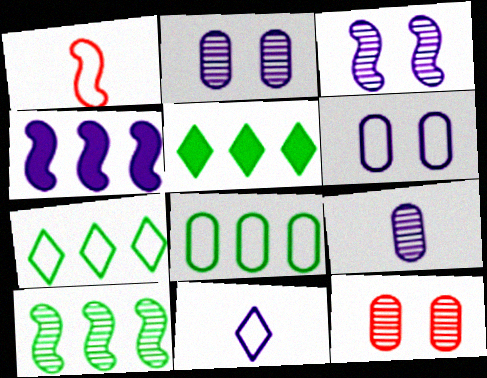[[1, 2, 5], 
[1, 6, 7], 
[2, 4, 11], 
[5, 8, 10]]